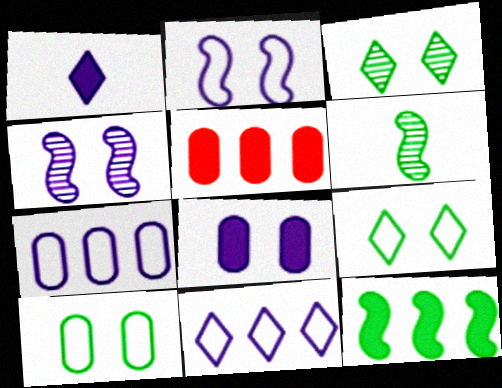[[1, 4, 7]]